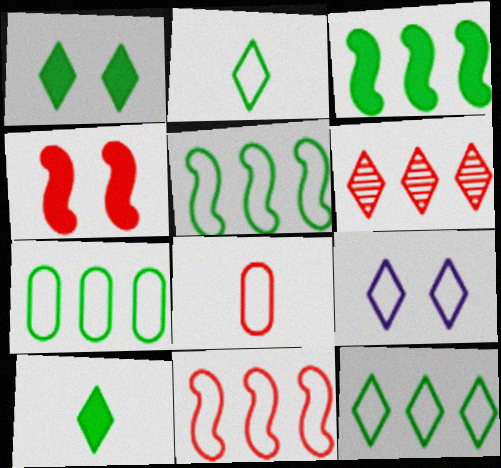[[4, 6, 8], 
[5, 7, 12], 
[5, 8, 9], 
[6, 9, 10]]